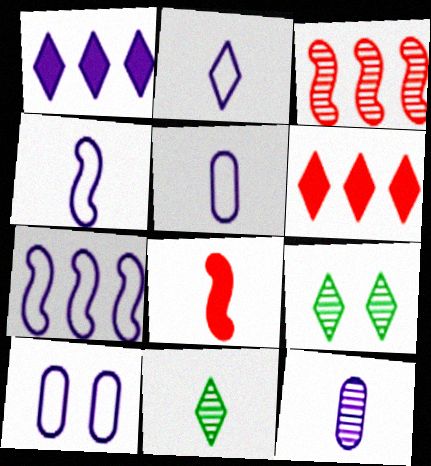[[2, 4, 5], 
[2, 6, 9], 
[2, 7, 10], 
[3, 9, 12], 
[5, 8, 11]]